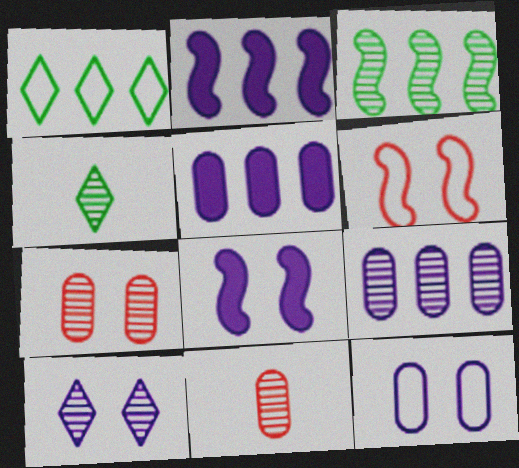[[1, 8, 11], 
[3, 10, 11], 
[4, 5, 6], 
[8, 10, 12]]